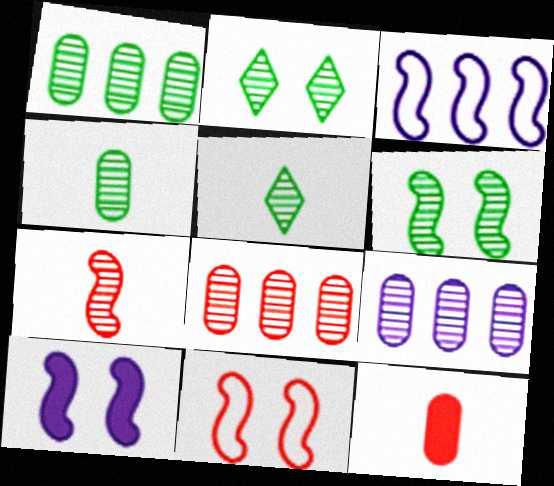[[1, 5, 6], 
[1, 8, 9], 
[2, 3, 12], 
[2, 7, 9], 
[6, 10, 11]]